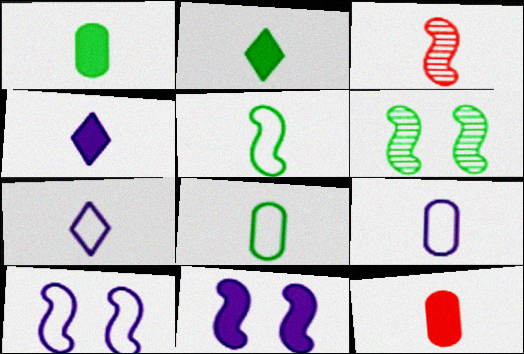[[1, 3, 7], 
[2, 3, 9], 
[3, 4, 8]]